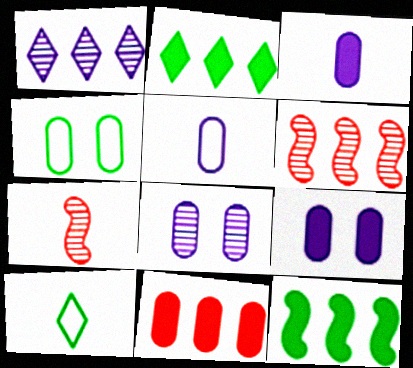[[3, 7, 10], 
[6, 9, 10]]